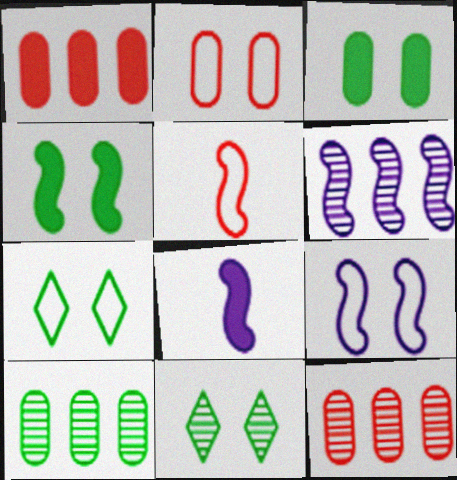[[2, 7, 9], 
[4, 5, 6], 
[6, 8, 9], 
[7, 8, 12]]